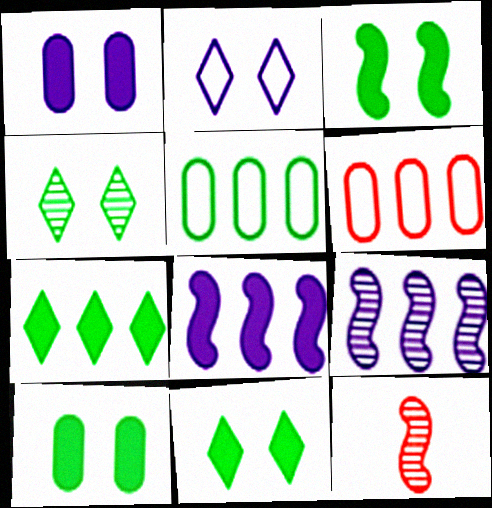[[3, 10, 11], 
[6, 7, 9]]